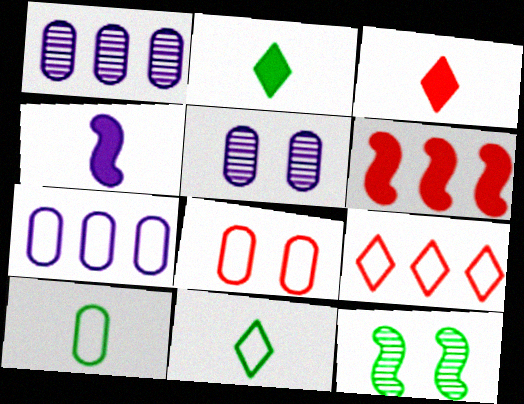[[3, 7, 12], 
[5, 6, 11], 
[7, 8, 10]]